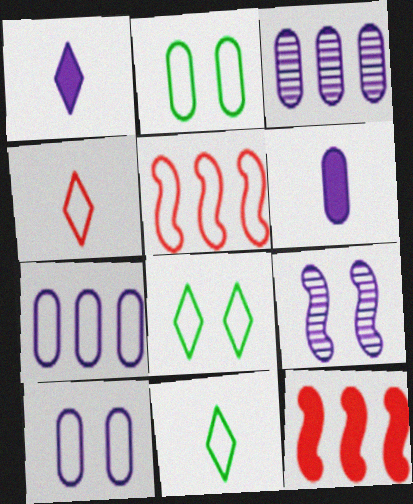[[1, 7, 9], 
[3, 6, 10], 
[5, 10, 11]]